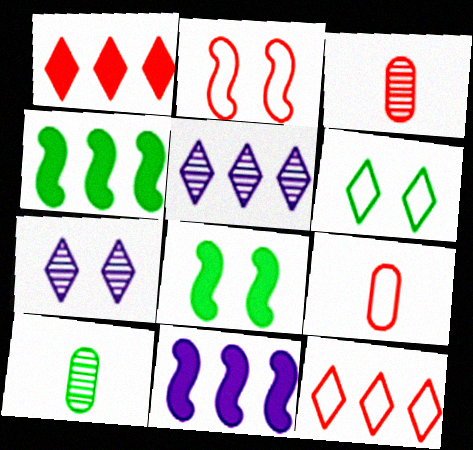[[1, 2, 3], 
[2, 9, 12], 
[3, 6, 11], 
[4, 6, 10], 
[4, 7, 9], 
[5, 8, 9]]